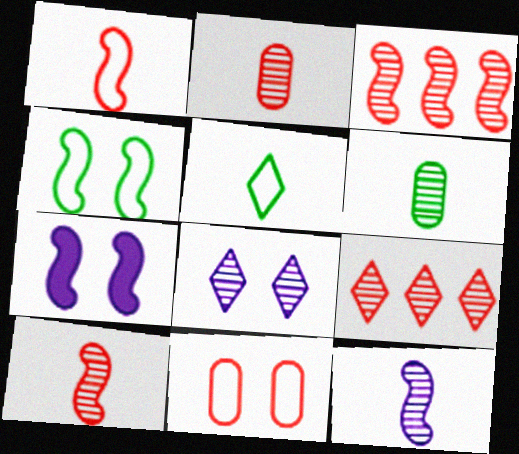[[3, 6, 8]]